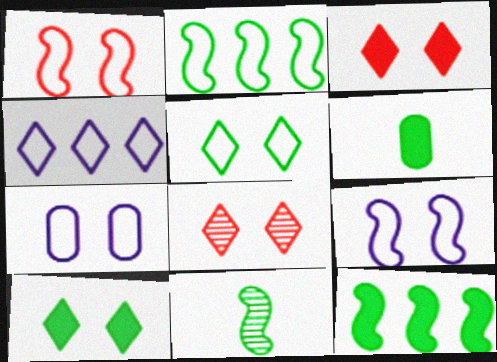[[1, 5, 7], 
[6, 10, 12]]